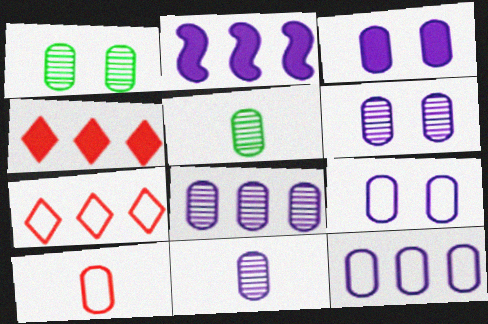[[3, 6, 9], 
[3, 11, 12], 
[6, 8, 11]]